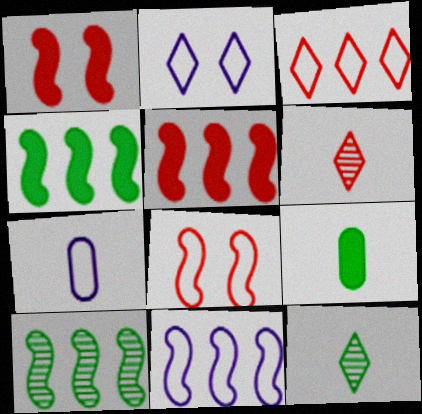[[2, 7, 11], 
[5, 10, 11]]